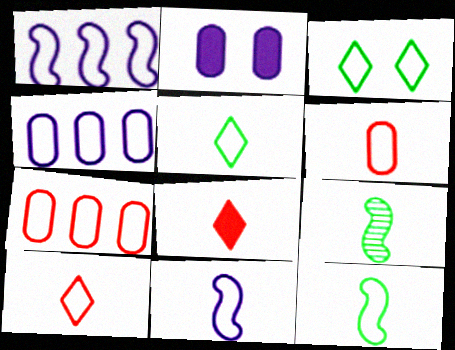[[1, 3, 6], 
[3, 7, 11], 
[5, 6, 11]]